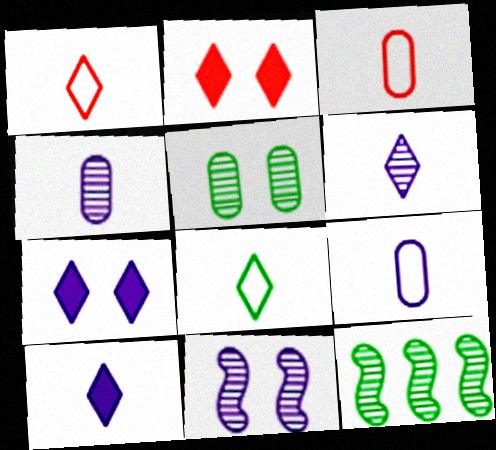[[2, 9, 12], 
[3, 7, 12]]